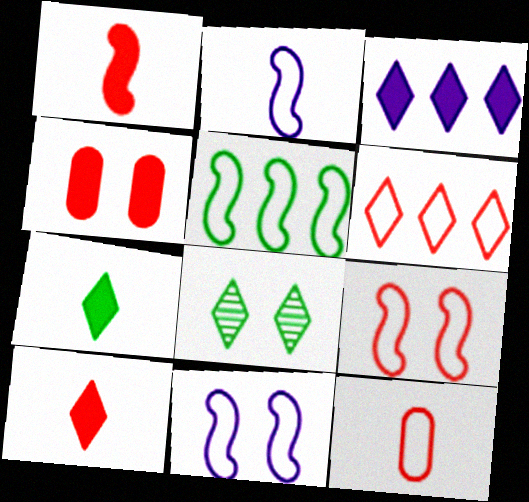[[2, 5, 9], 
[4, 8, 11], 
[6, 9, 12]]